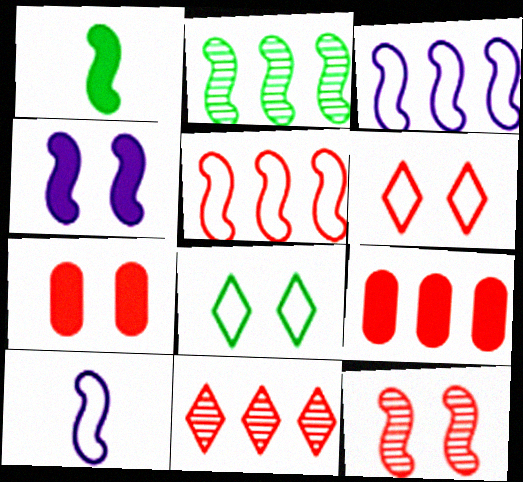[[1, 3, 12], 
[5, 9, 11], 
[6, 7, 12]]